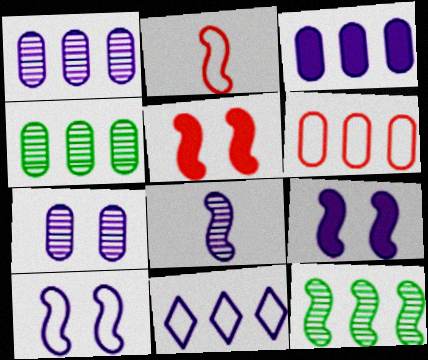[[2, 9, 12], 
[3, 4, 6]]